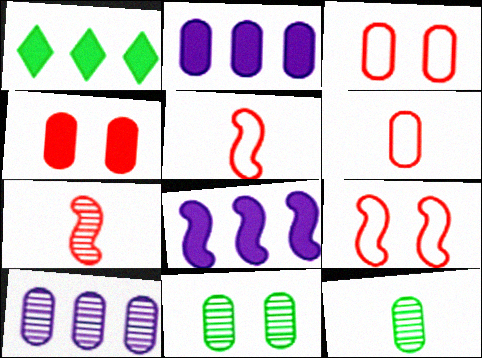[[2, 3, 12], 
[2, 6, 11]]